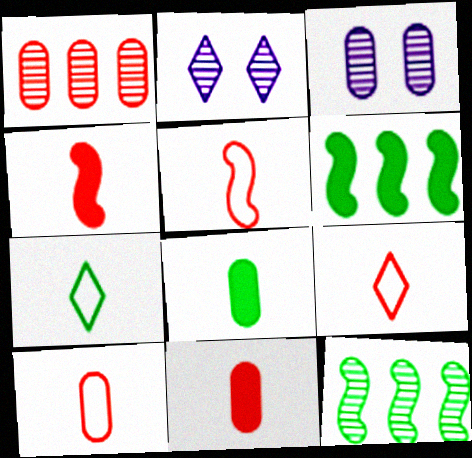[[2, 6, 10], 
[3, 6, 9], 
[5, 9, 10]]